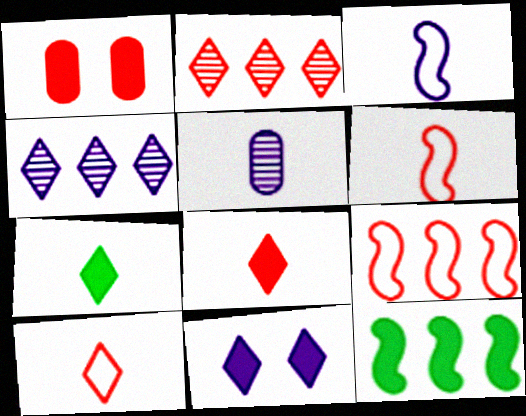[[1, 2, 6], 
[5, 6, 7]]